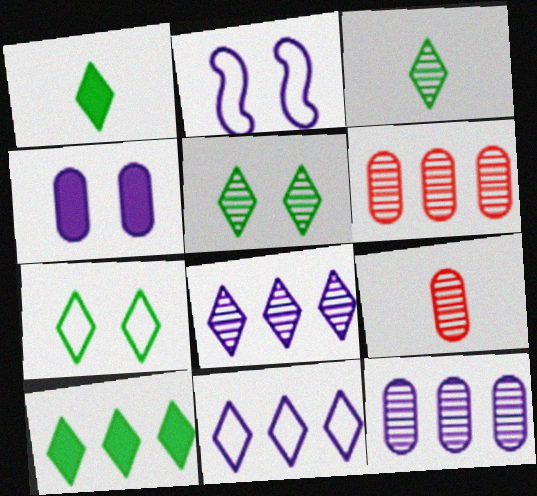[[1, 2, 6], 
[2, 9, 10], 
[3, 7, 10]]